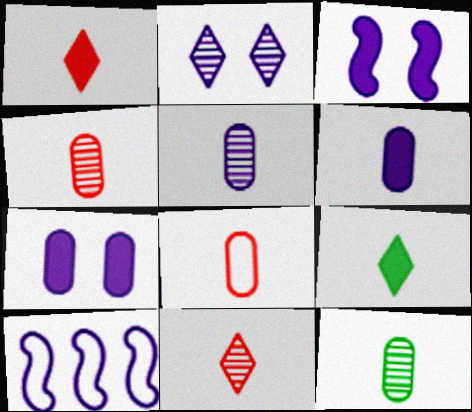[[2, 6, 10], 
[4, 5, 12], 
[6, 8, 12]]